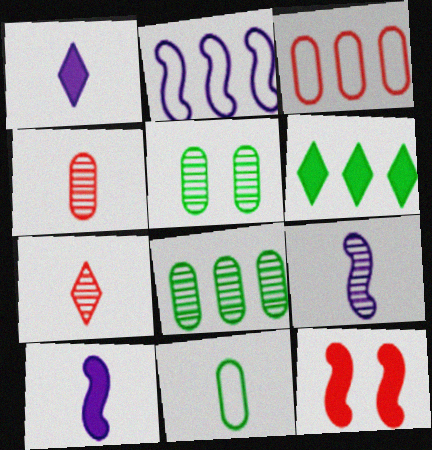[[3, 7, 12], 
[7, 10, 11]]